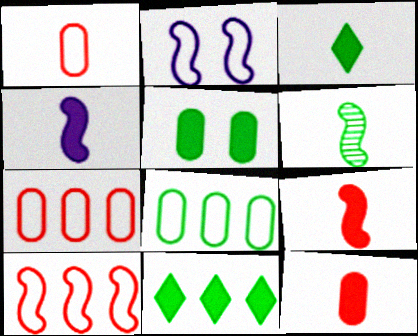[[3, 4, 12]]